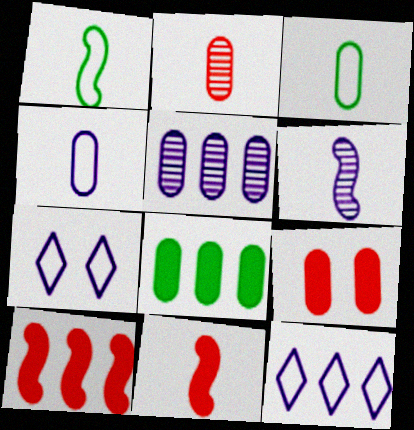[[1, 6, 11], 
[3, 5, 9]]